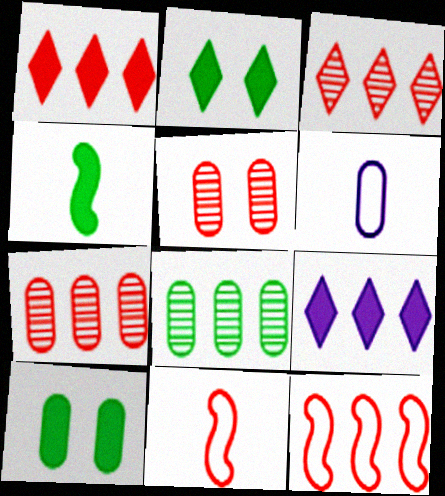[[1, 5, 11], 
[1, 7, 12], 
[6, 7, 10], 
[8, 9, 12]]